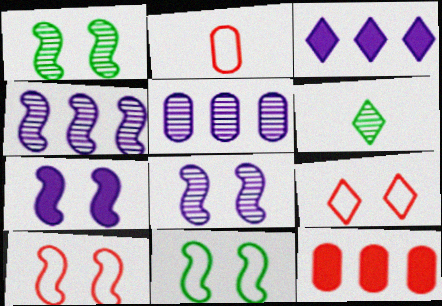[[1, 2, 3], 
[1, 7, 10], 
[3, 6, 9]]